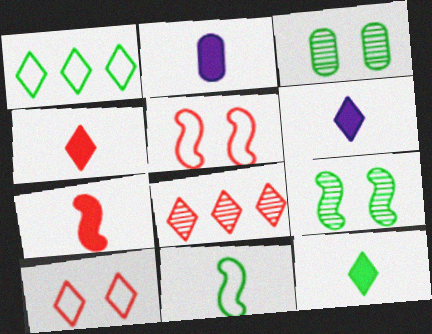[[2, 7, 12], 
[4, 6, 12], 
[4, 8, 10]]